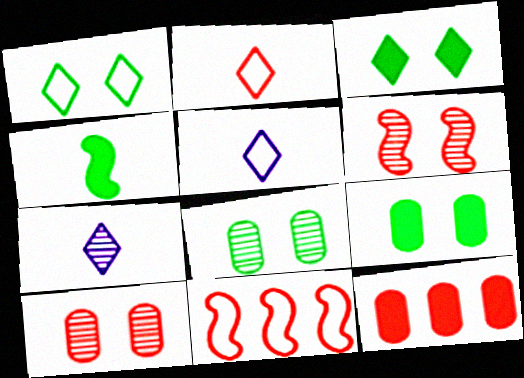[[2, 6, 12], 
[7, 9, 11]]